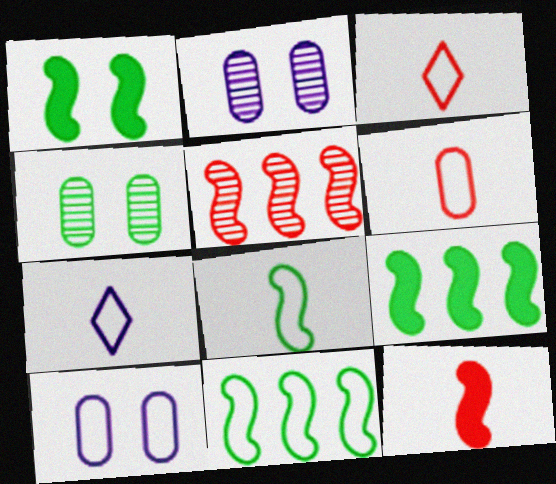[[2, 3, 9], 
[3, 10, 11], 
[6, 7, 8]]